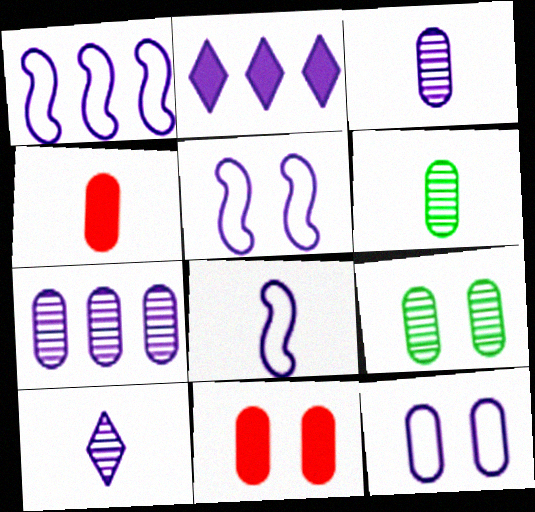[[1, 2, 7], 
[1, 5, 8], 
[2, 3, 5], 
[9, 11, 12]]